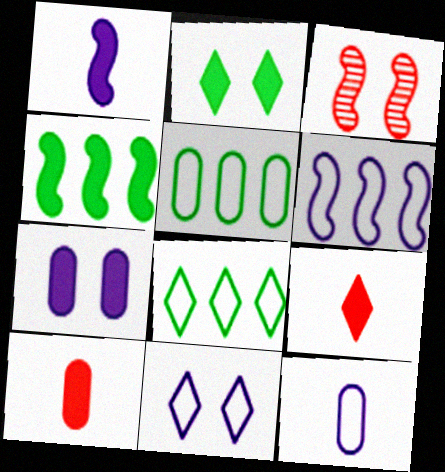[[4, 7, 9], 
[6, 11, 12]]